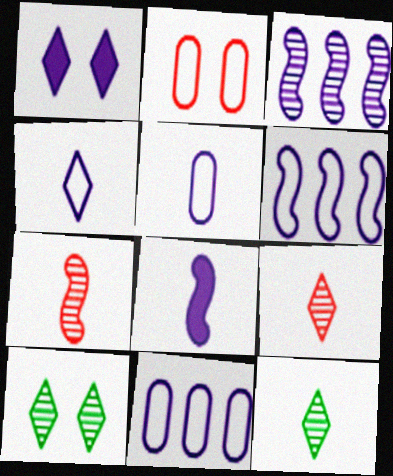[[1, 3, 5]]